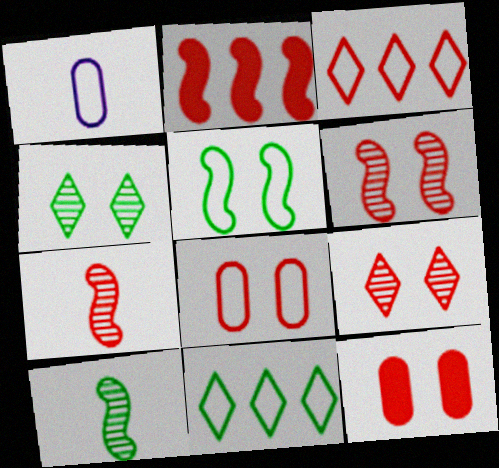[[1, 2, 4], 
[1, 3, 5], 
[3, 7, 12]]